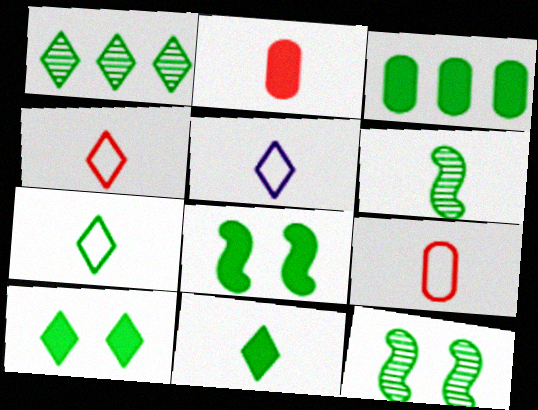[[1, 7, 10], 
[2, 5, 6], 
[3, 7, 12], 
[3, 8, 11], 
[4, 5, 7]]